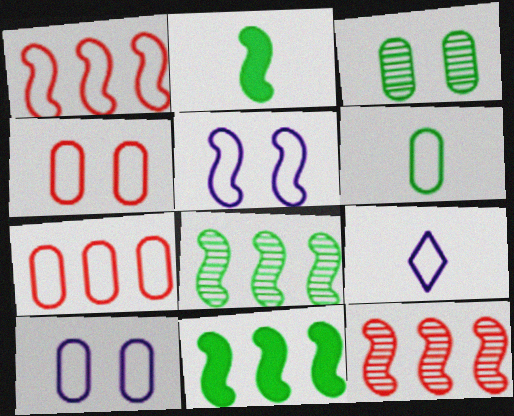[[2, 5, 12], 
[6, 7, 10]]